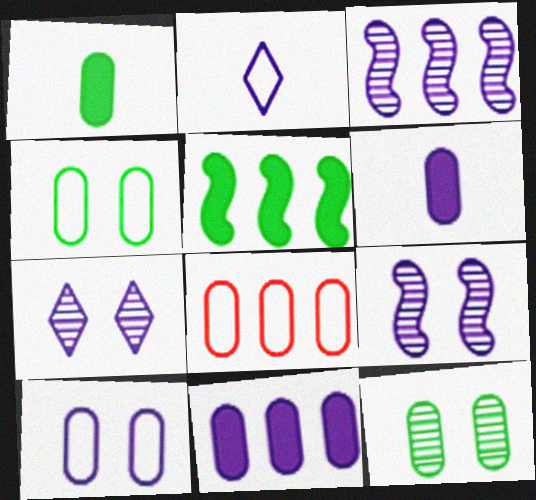[[2, 9, 11], 
[6, 8, 12]]